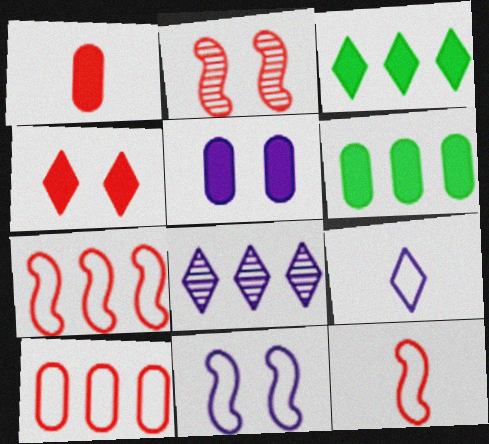[[1, 5, 6], 
[2, 6, 9], 
[6, 7, 8]]